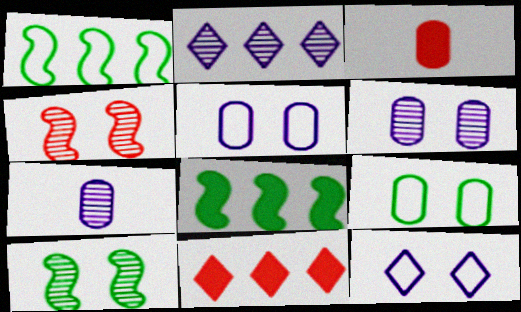[]